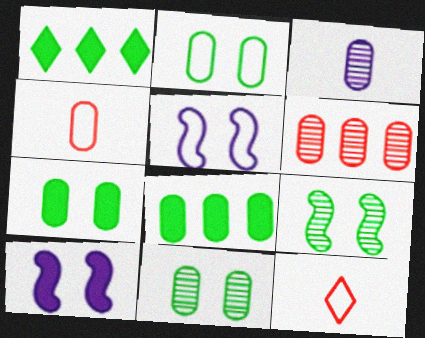[[2, 7, 11], 
[3, 6, 11]]